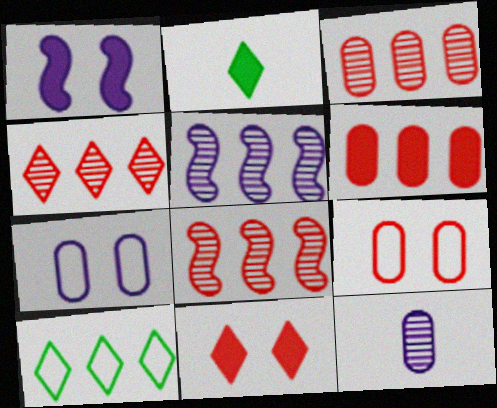[[1, 2, 6], 
[2, 5, 9], 
[2, 7, 8], 
[3, 4, 8], 
[5, 6, 10]]